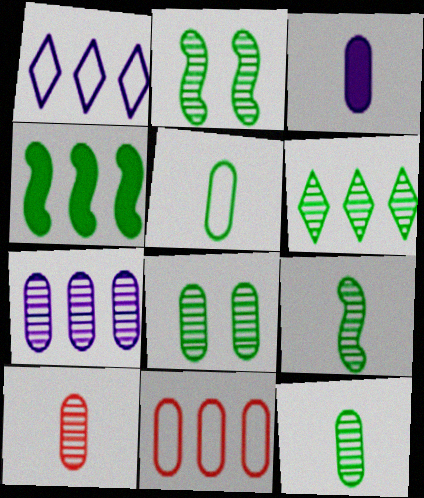[[2, 6, 12], 
[3, 5, 10], 
[3, 8, 11], 
[6, 8, 9], 
[7, 8, 10]]